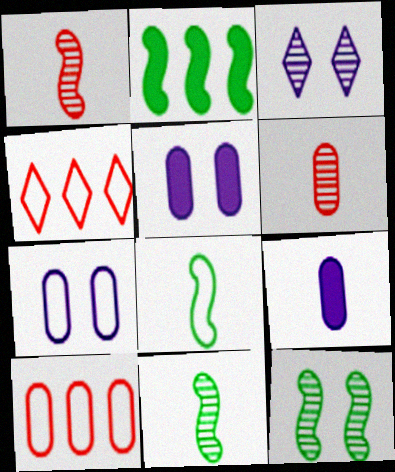[[2, 8, 12], 
[4, 5, 11], 
[4, 7, 8], 
[4, 9, 12]]